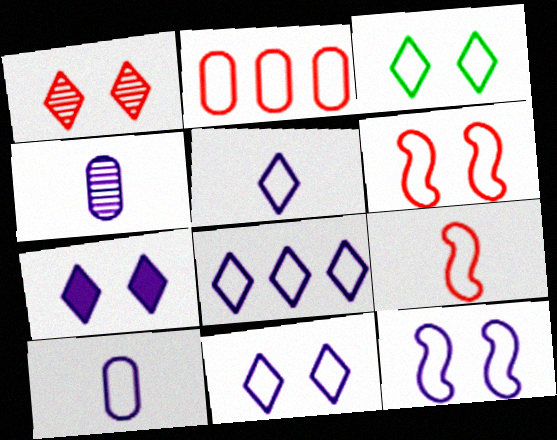[[1, 3, 7], 
[5, 8, 11], 
[8, 10, 12]]